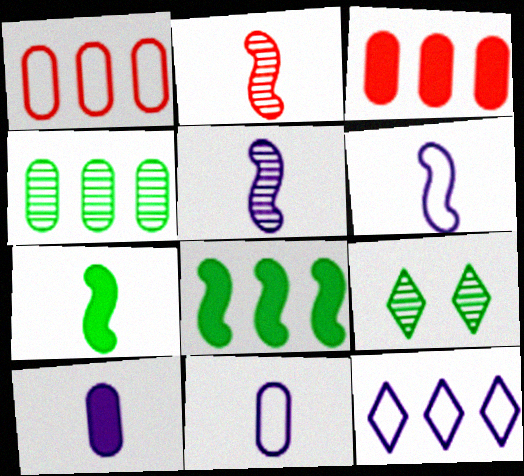[[2, 6, 7], 
[3, 6, 9]]